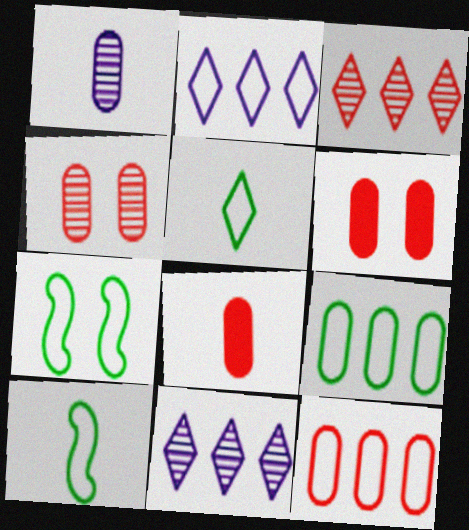[[1, 6, 9], 
[4, 8, 12], 
[5, 7, 9], 
[6, 10, 11], 
[7, 8, 11]]